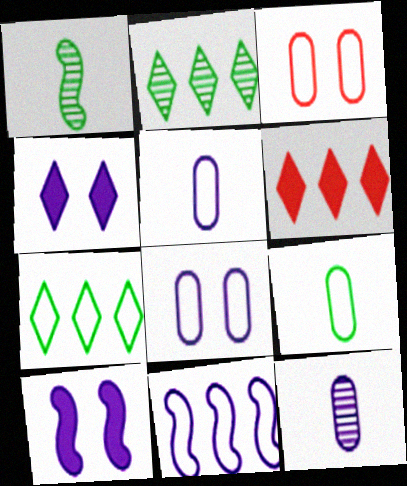[[1, 6, 8], 
[4, 11, 12]]